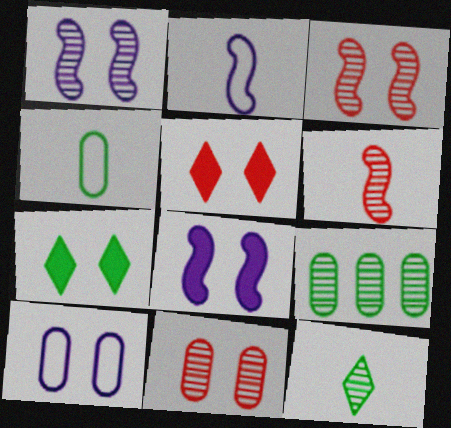[[2, 5, 9], 
[3, 7, 10]]